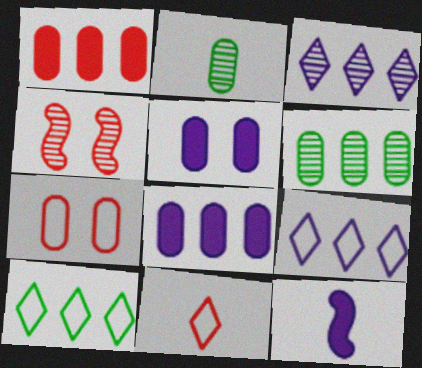[[1, 4, 11], 
[2, 3, 4], 
[2, 7, 8], 
[2, 11, 12]]